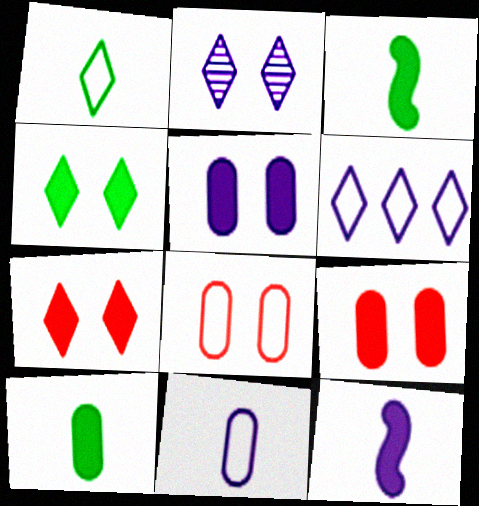[]